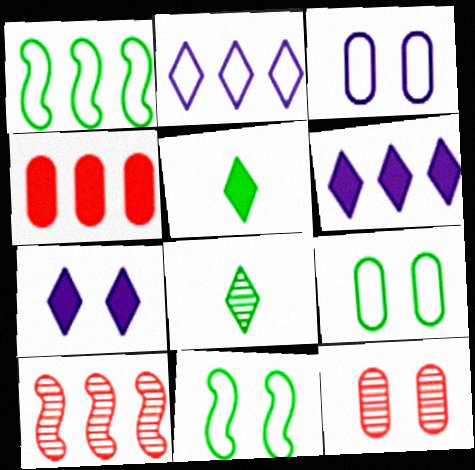[[3, 5, 10], 
[7, 11, 12]]